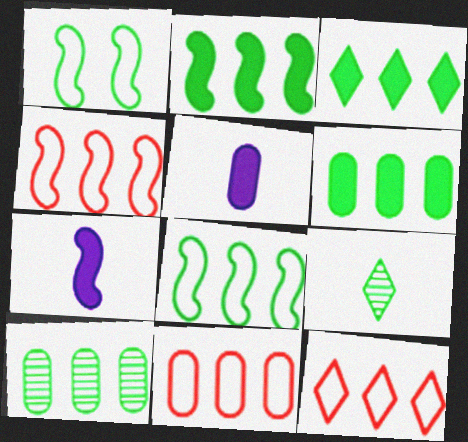[[1, 6, 9], 
[2, 3, 6], 
[3, 8, 10], 
[4, 11, 12]]